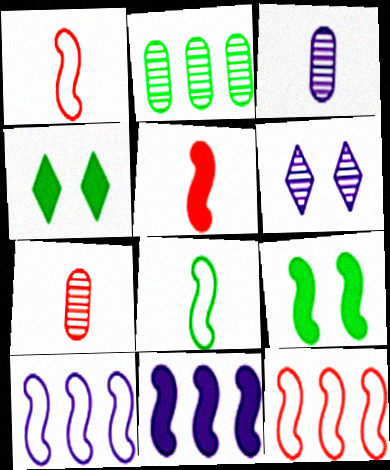[[2, 4, 8], 
[3, 4, 12], 
[4, 7, 10], 
[5, 9, 11]]